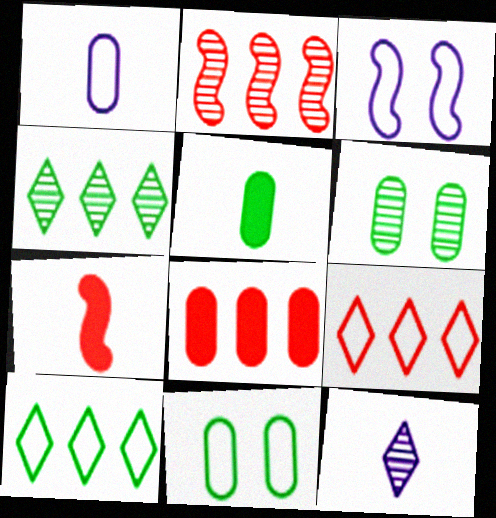[[1, 6, 8], 
[2, 6, 12], 
[2, 8, 9]]